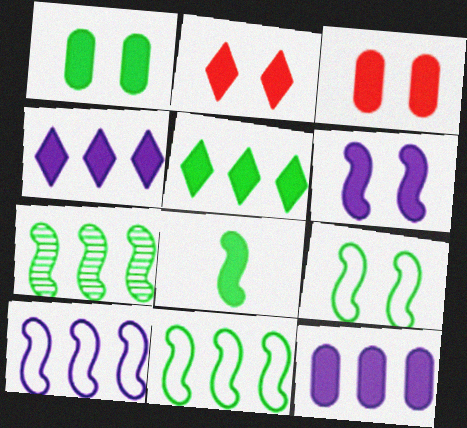[[1, 2, 6], 
[1, 5, 8], 
[2, 8, 12], 
[3, 4, 8], 
[7, 8, 9]]